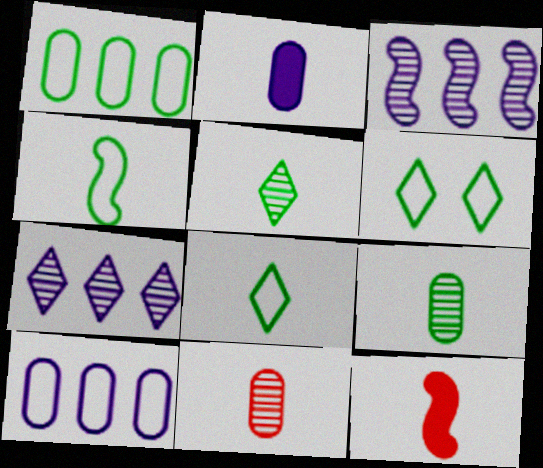[[1, 4, 6]]